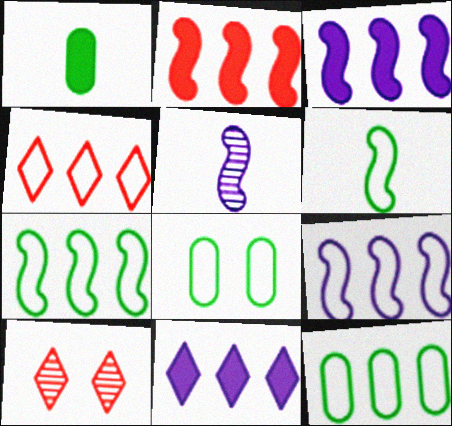[[1, 9, 10], 
[4, 9, 12]]